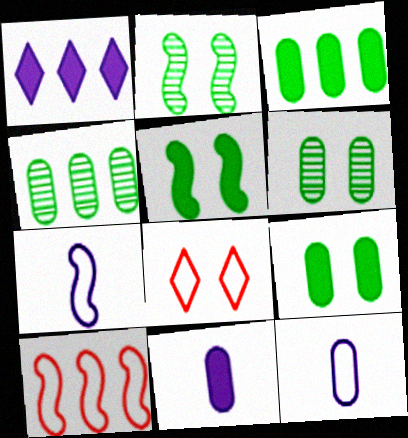[[1, 4, 10]]